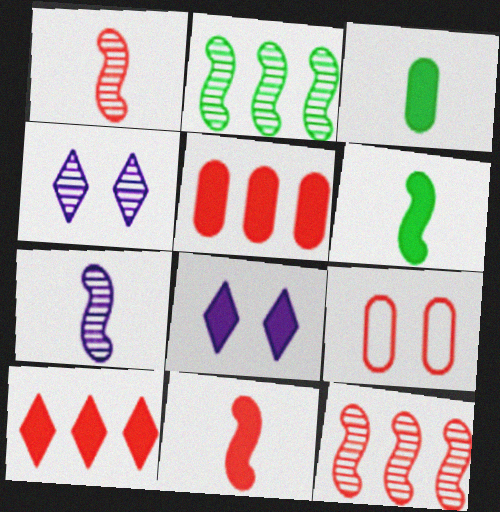[[1, 9, 10], 
[5, 6, 8]]